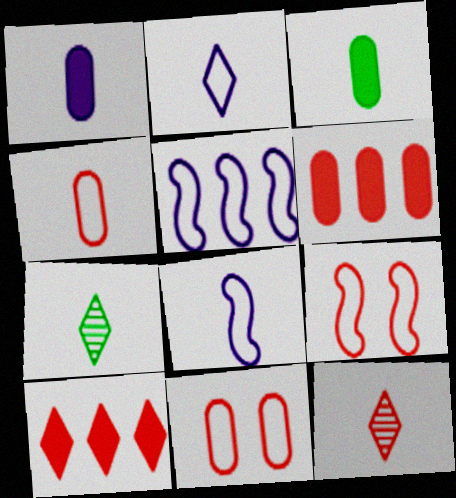[[3, 8, 12], 
[6, 9, 12]]